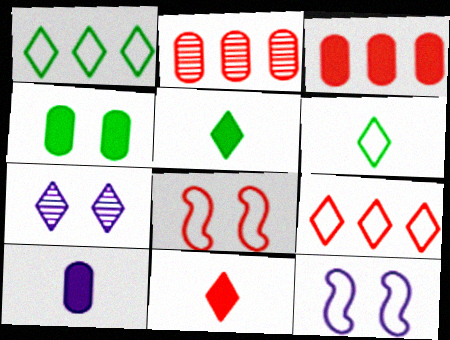[[1, 7, 11], 
[2, 5, 12], 
[2, 8, 11], 
[3, 4, 10], 
[4, 7, 8], 
[5, 7, 9]]